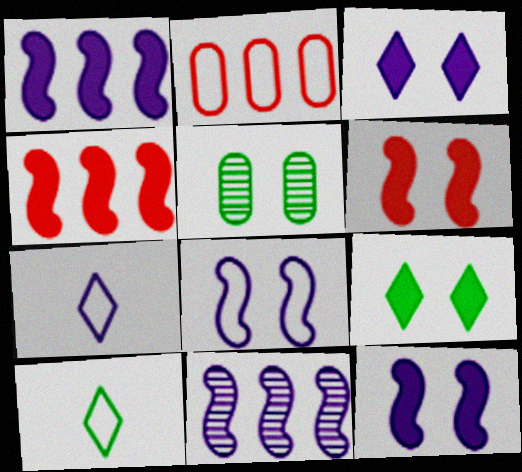[[2, 8, 10], 
[4, 5, 7]]